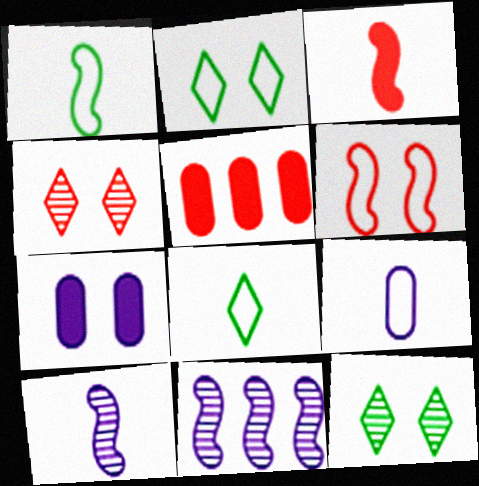[[1, 3, 10], 
[2, 5, 10], 
[6, 7, 12]]